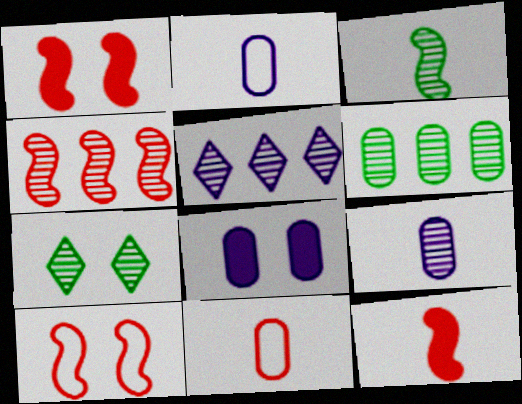[[3, 6, 7], 
[4, 5, 6], 
[4, 7, 9], 
[4, 10, 12], 
[6, 8, 11], 
[7, 8, 10]]